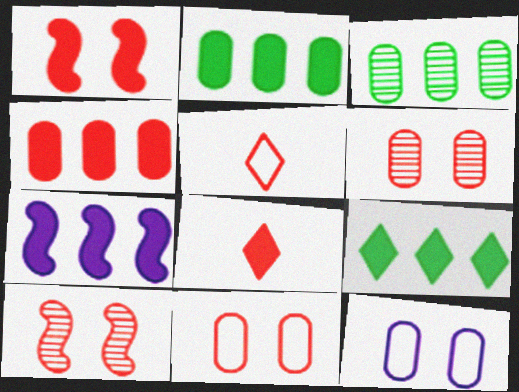[[1, 4, 8], 
[4, 5, 10], 
[4, 7, 9]]